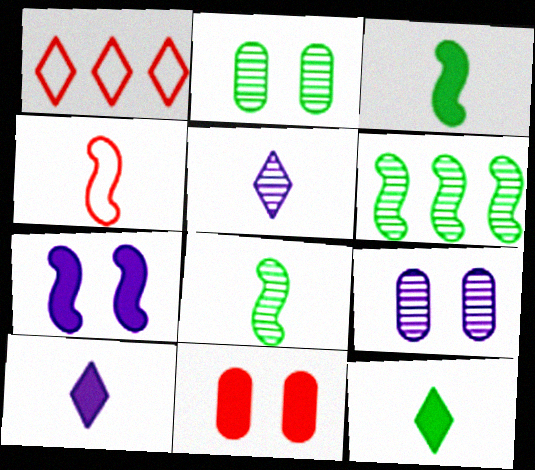[[1, 3, 9], 
[4, 6, 7]]